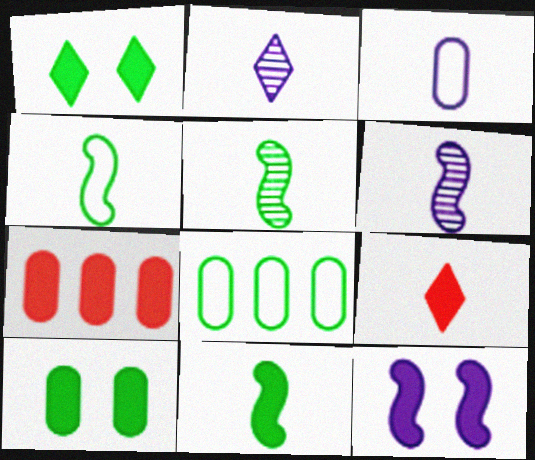[[1, 5, 8], 
[3, 5, 9], 
[4, 5, 11]]